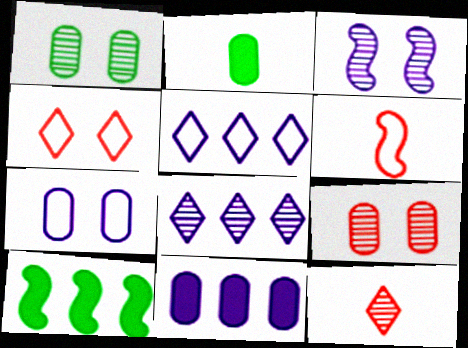[[3, 6, 10], 
[7, 10, 12]]